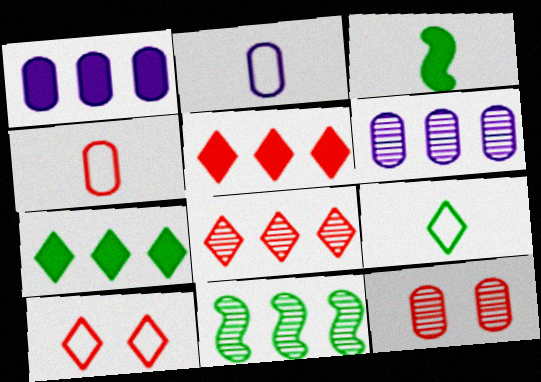[[3, 6, 10], 
[6, 8, 11]]